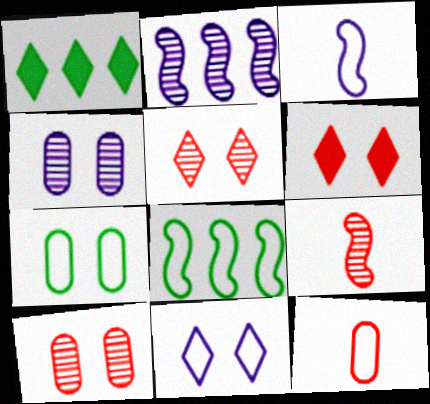[[1, 3, 10], 
[8, 11, 12]]